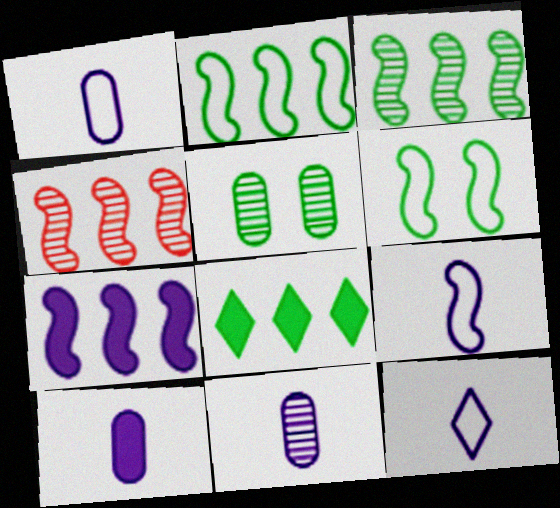[[1, 9, 12], 
[1, 10, 11], 
[2, 4, 7]]